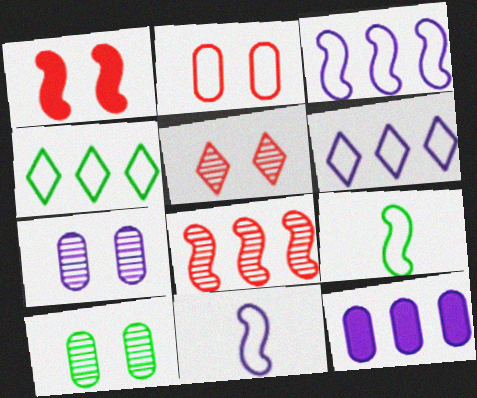[[1, 2, 5], 
[2, 4, 11], 
[2, 6, 9], 
[4, 8, 12], 
[5, 9, 12]]